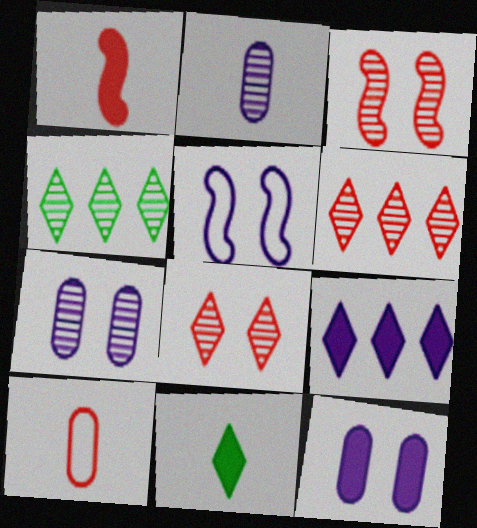[[2, 3, 4], 
[2, 5, 9]]